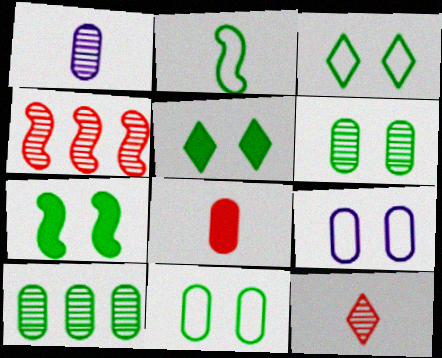[[2, 5, 10], 
[3, 6, 7], 
[8, 9, 10]]